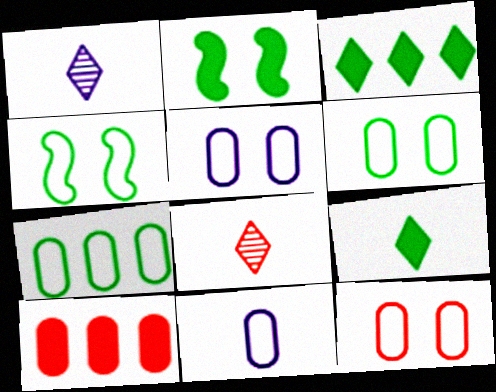[[1, 4, 10], 
[5, 6, 12], 
[7, 11, 12]]